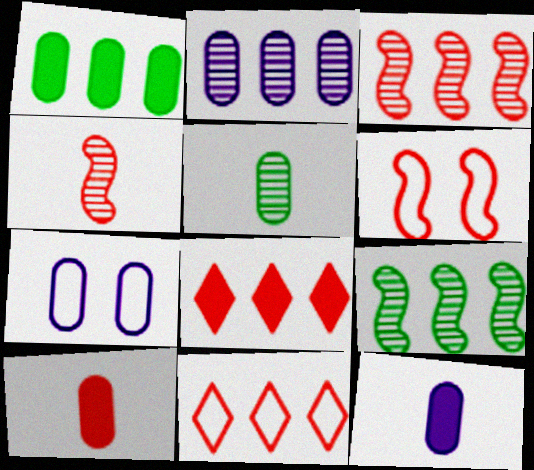[[2, 7, 12]]